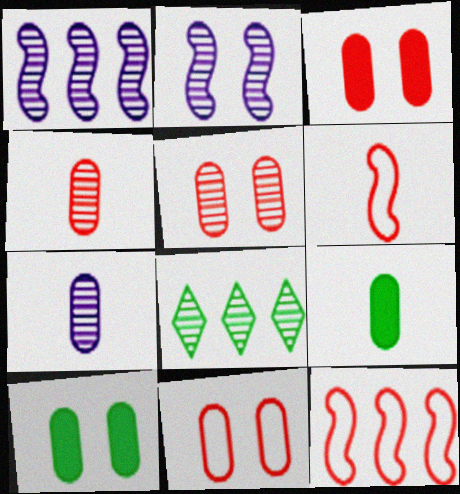[[2, 4, 8], 
[3, 5, 11]]